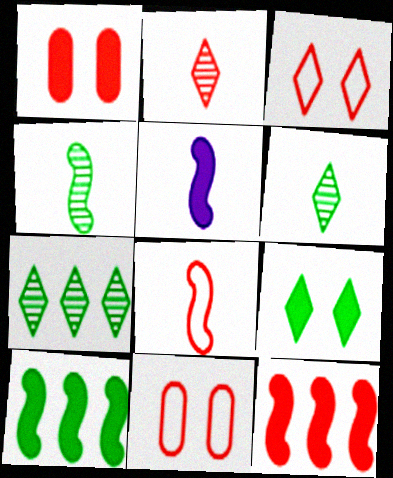[[2, 11, 12], 
[4, 5, 8], 
[5, 7, 11]]